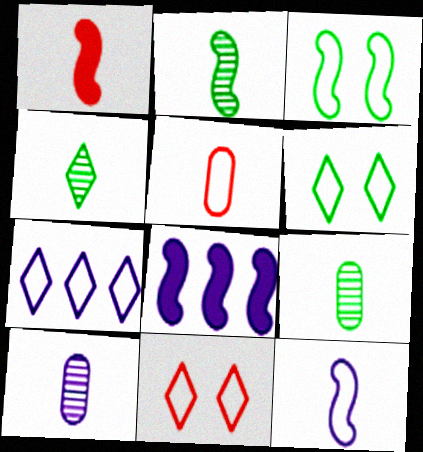[[1, 2, 12], 
[2, 4, 9], 
[3, 5, 7], 
[8, 9, 11]]